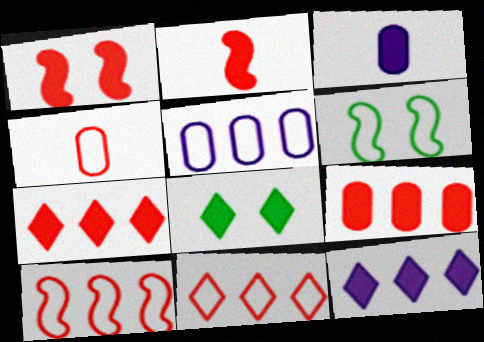[]